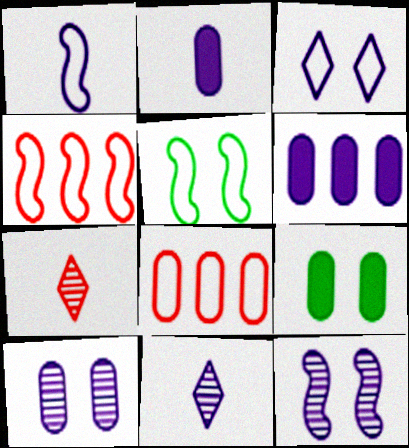[[1, 2, 11], 
[1, 4, 5], 
[4, 9, 11], 
[5, 6, 7]]